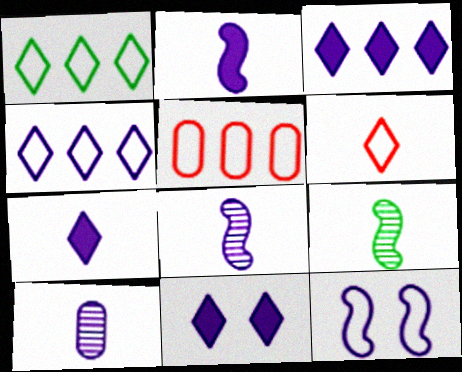[[3, 7, 11], 
[3, 10, 12], 
[5, 9, 11]]